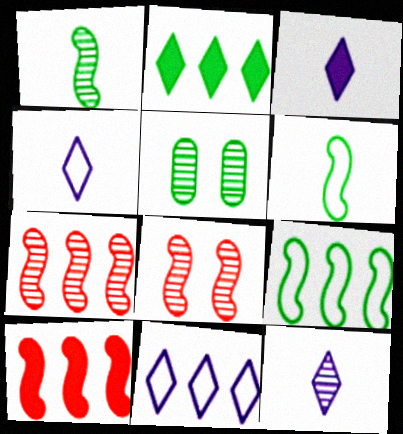[[2, 5, 6], 
[3, 4, 12], 
[4, 5, 10], 
[5, 7, 12]]